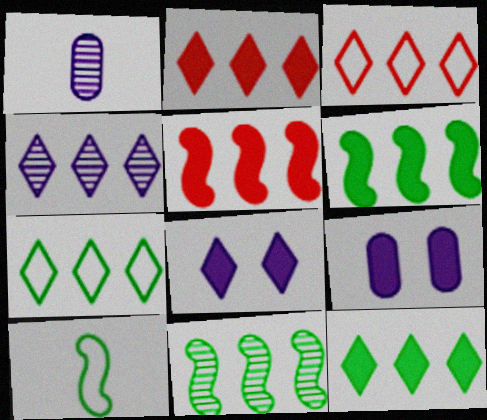[[2, 4, 7], 
[3, 4, 12]]